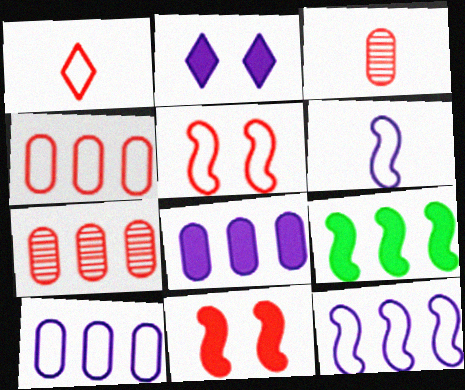[[1, 4, 5], 
[1, 7, 11]]